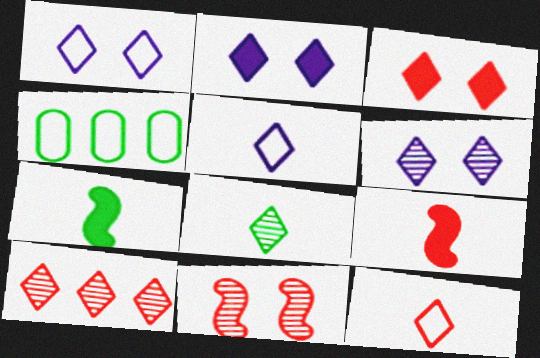[[1, 2, 6], 
[3, 10, 12], 
[4, 6, 9], 
[6, 8, 10]]